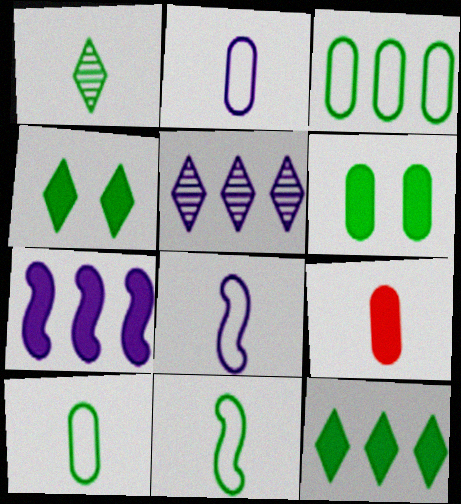[[1, 8, 9], 
[4, 7, 9]]